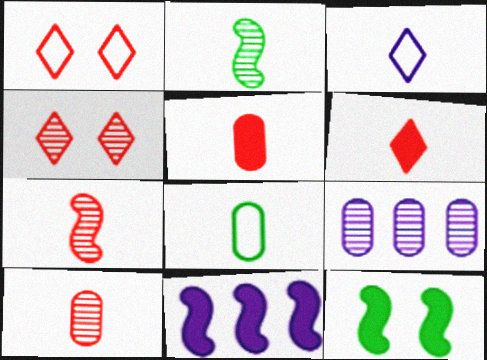[[2, 3, 5], 
[2, 4, 9], 
[4, 8, 11]]